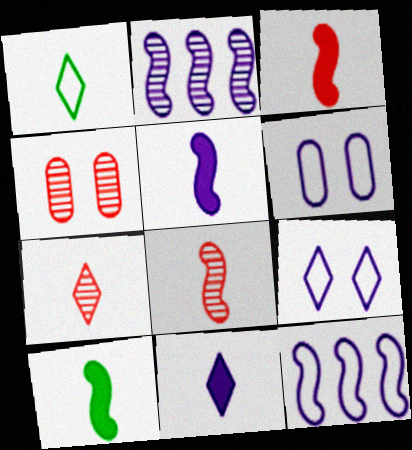[[1, 7, 11], 
[2, 6, 11], 
[3, 5, 10]]